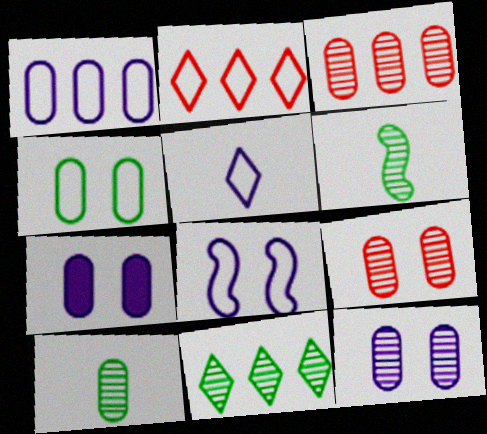[[1, 5, 8], 
[2, 6, 7], 
[3, 10, 12], 
[4, 7, 9]]